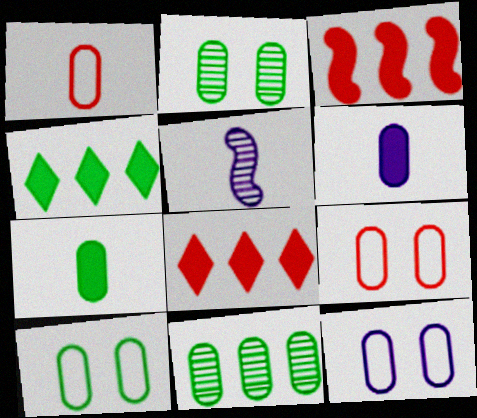[[4, 5, 9], 
[5, 8, 10], 
[6, 9, 11], 
[7, 10, 11], 
[9, 10, 12]]